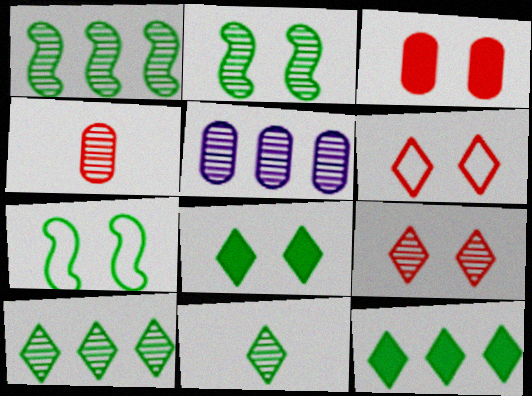[]